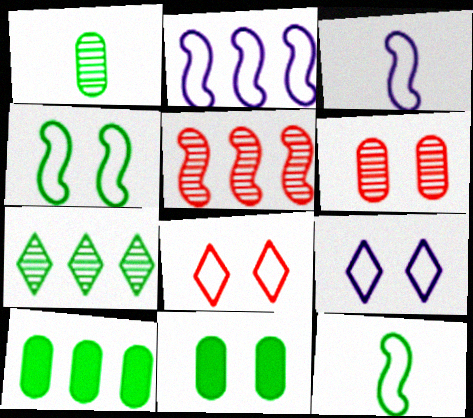[[7, 11, 12]]